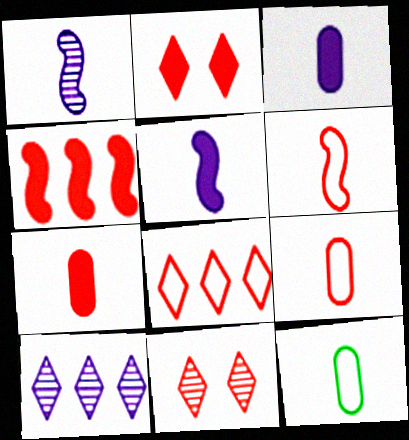[[2, 4, 7], 
[4, 9, 11]]